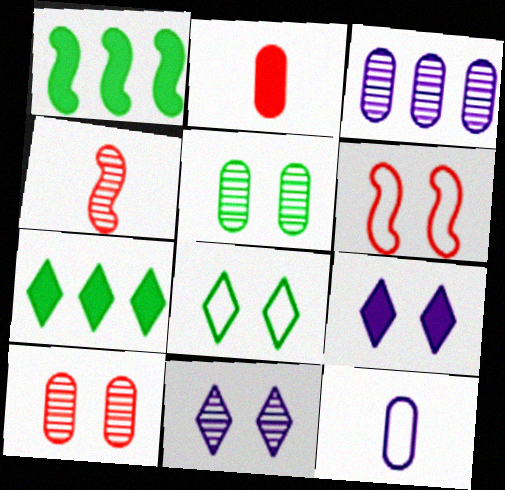[[1, 2, 9], 
[5, 6, 9]]